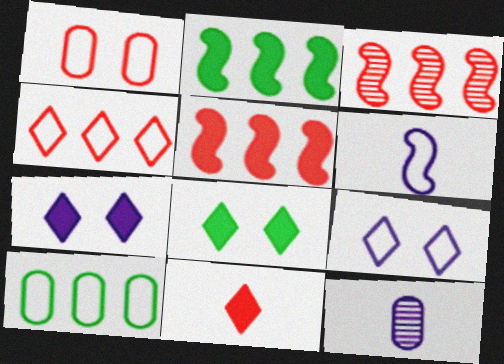[[1, 3, 11]]